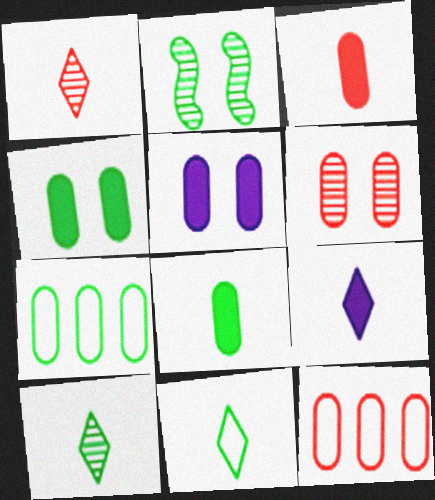[[1, 9, 11], 
[2, 9, 12], 
[3, 6, 12]]